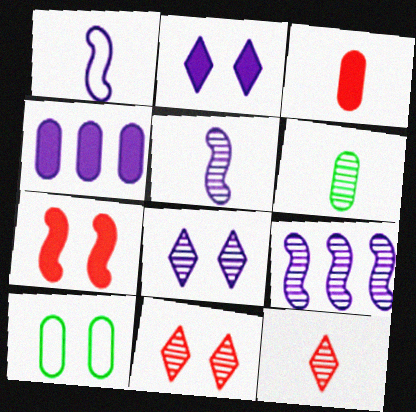[[1, 4, 8], 
[5, 6, 12], 
[6, 9, 11], 
[7, 8, 10]]